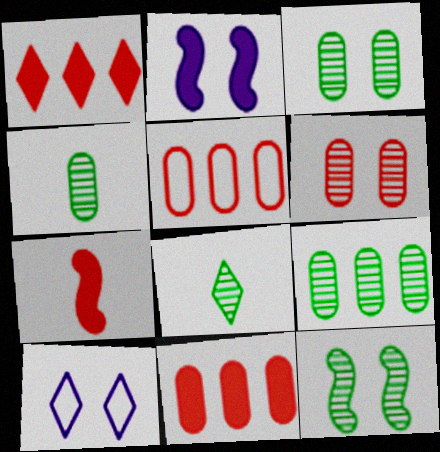[[1, 8, 10], 
[2, 5, 8], 
[3, 4, 9], 
[7, 9, 10], 
[8, 9, 12]]